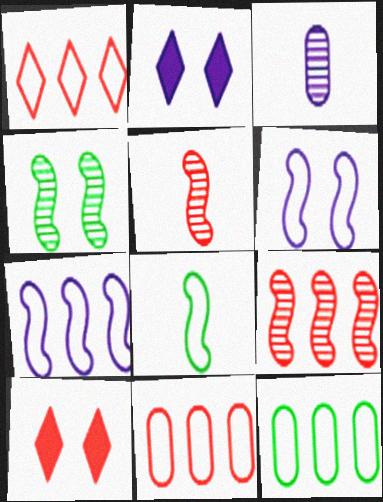[[1, 7, 12], 
[2, 3, 7], 
[2, 5, 12], 
[5, 10, 11]]